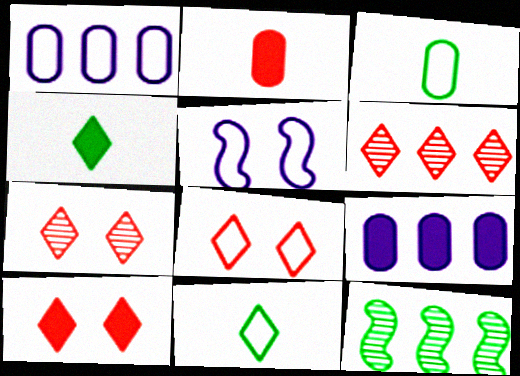[[7, 8, 10]]